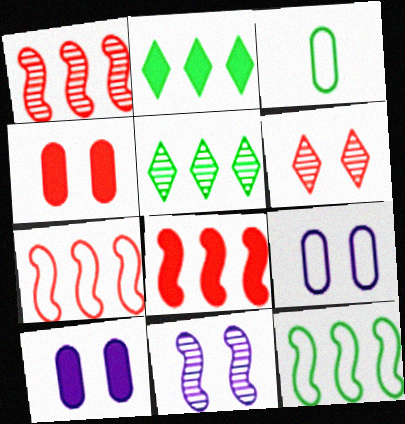[[1, 7, 8]]